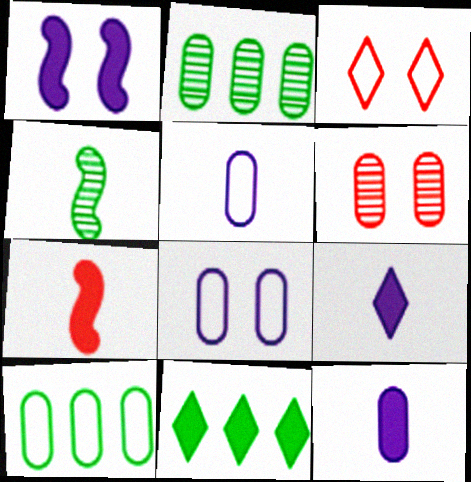[[6, 10, 12]]